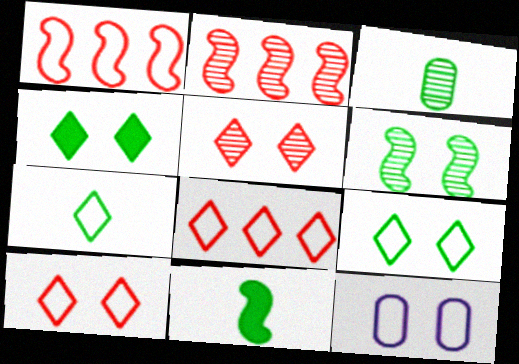[[1, 7, 12], 
[3, 7, 11]]